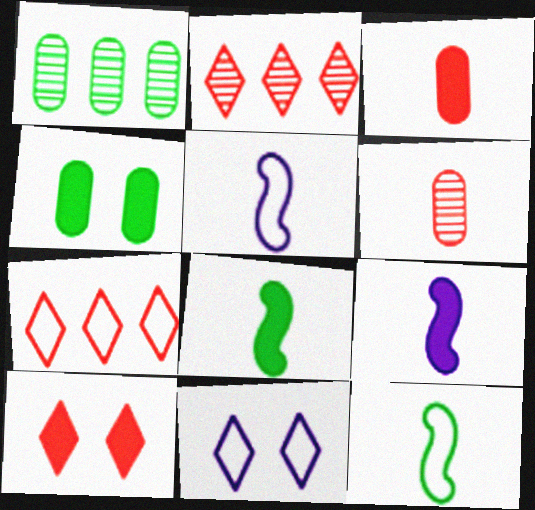[[1, 5, 10], 
[2, 4, 5]]